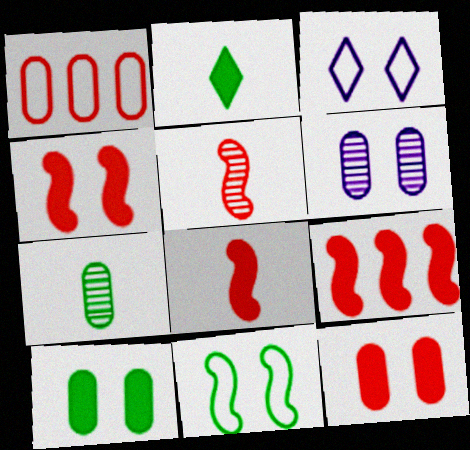[[3, 7, 9], 
[4, 8, 9]]